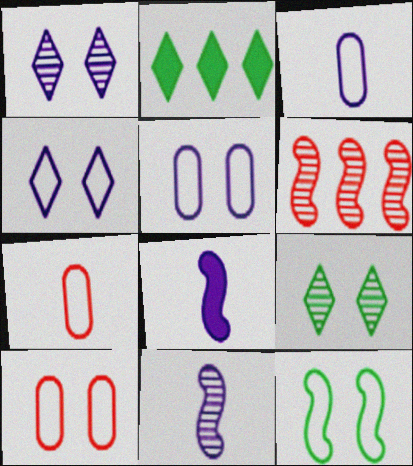[[2, 10, 11], 
[4, 10, 12], 
[6, 8, 12]]